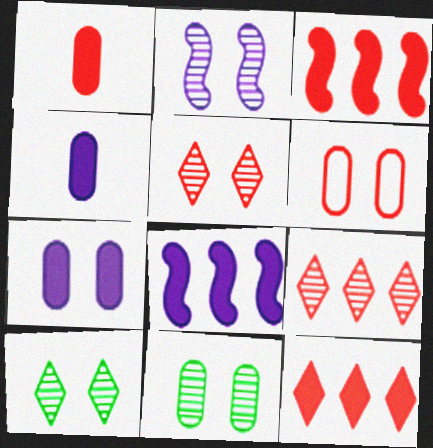[[2, 5, 11], 
[6, 7, 11]]